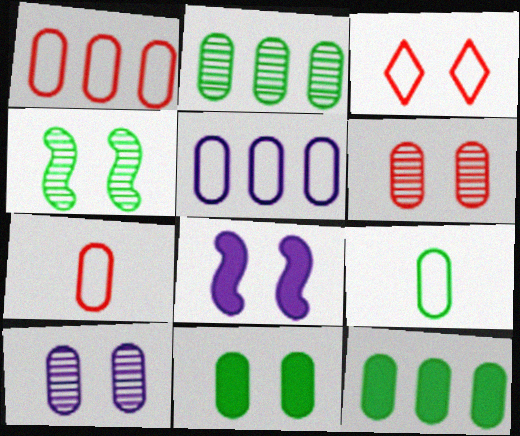[[2, 9, 11], 
[7, 10, 12]]